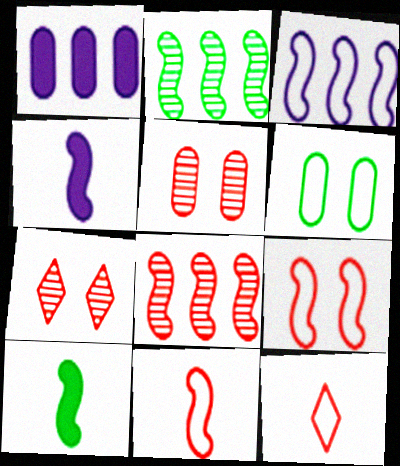[[2, 4, 9], 
[3, 6, 12]]